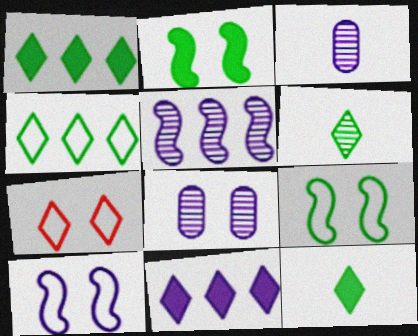[[2, 7, 8], 
[3, 10, 11], 
[6, 7, 11]]